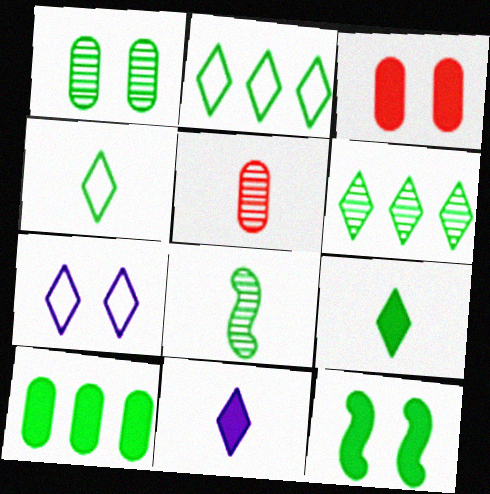[[1, 6, 8], 
[9, 10, 12]]